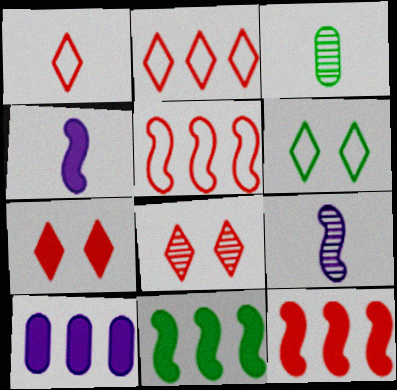[[1, 3, 4], 
[3, 6, 11]]